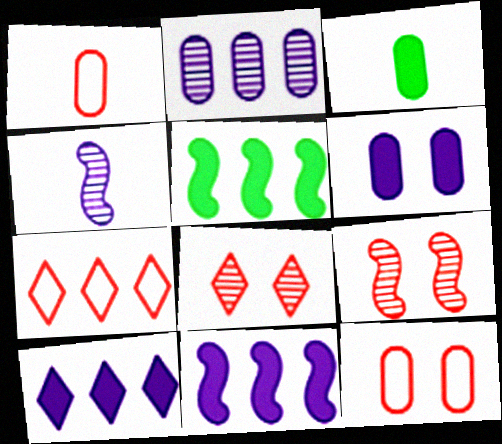[[2, 3, 12], 
[2, 5, 7]]